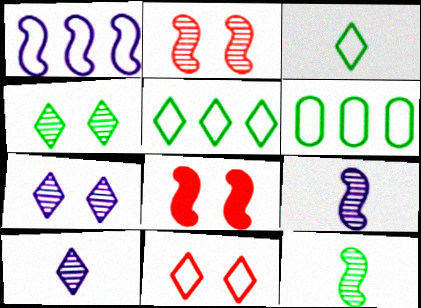[[1, 8, 12], 
[6, 8, 10]]